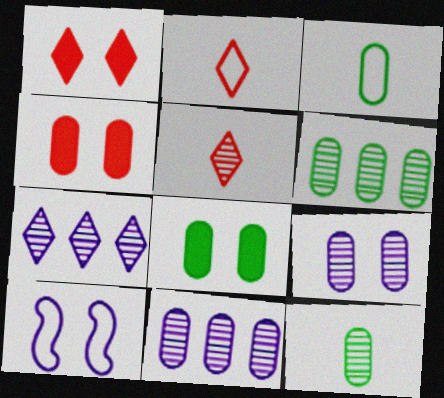[[3, 4, 11], 
[3, 6, 8]]